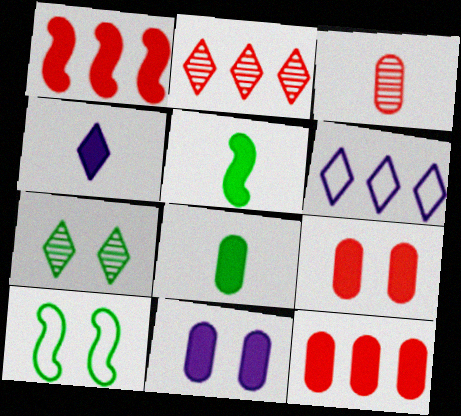[[8, 11, 12]]